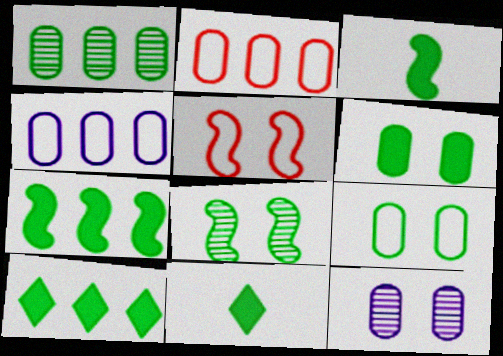[[3, 6, 10], 
[6, 7, 11]]